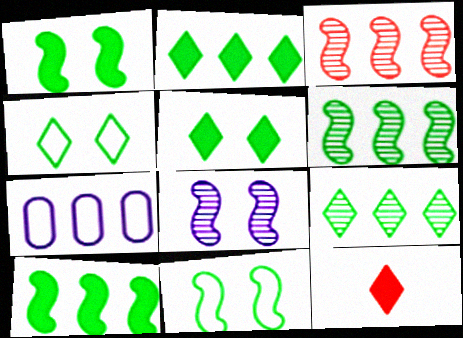[[2, 3, 7]]